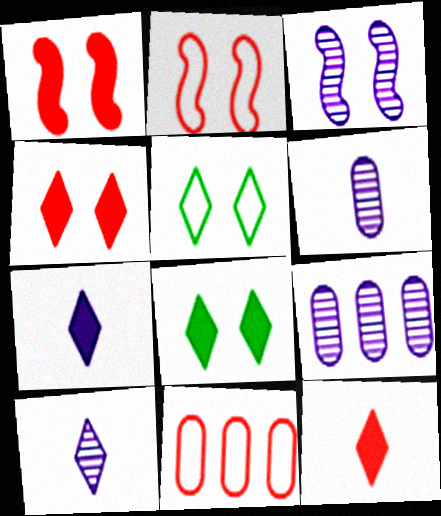[[3, 9, 10]]